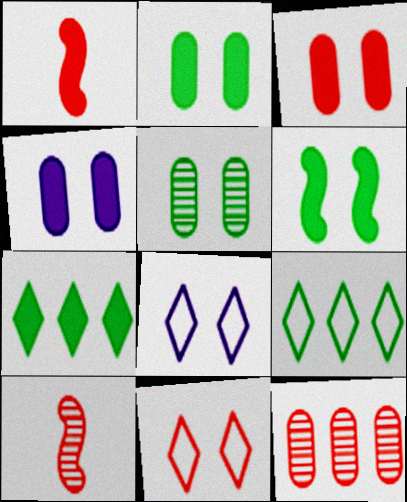[[1, 4, 7], 
[1, 11, 12], 
[2, 3, 4], 
[4, 9, 10]]